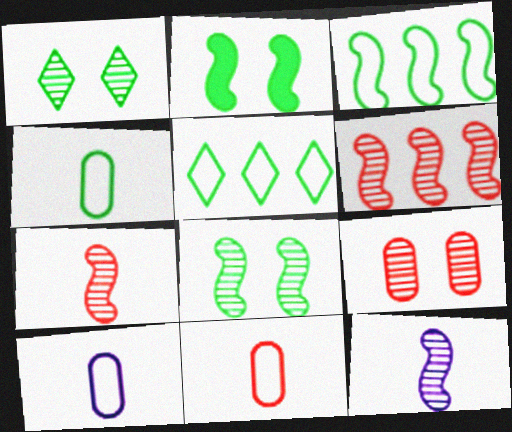[[4, 10, 11], 
[6, 8, 12]]